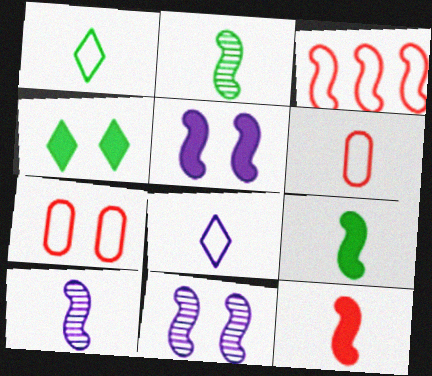[[2, 3, 5], 
[3, 9, 11], 
[4, 7, 11]]